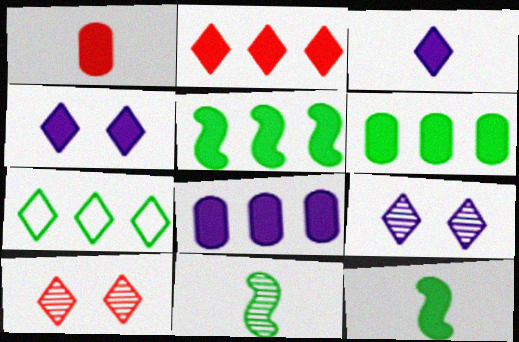[[1, 3, 12], 
[1, 4, 5], 
[2, 5, 8], 
[3, 7, 10]]